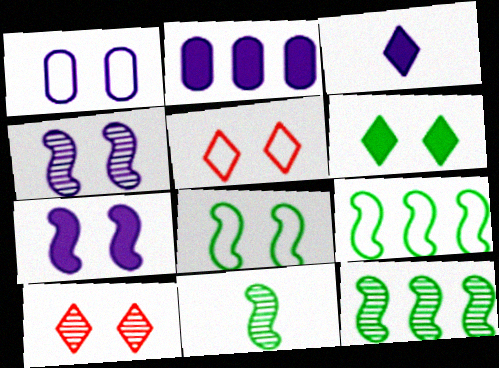[[1, 5, 8], 
[2, 3, 7], 
[2, 5, 11]]